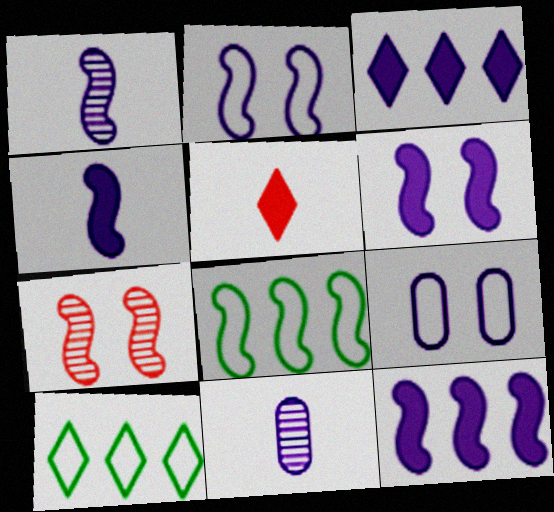[[1, 2, 12], 
[1, 3, 9], 
[2, 3, 11], 
[4, 6, 12], 
[4, 7, 8]]